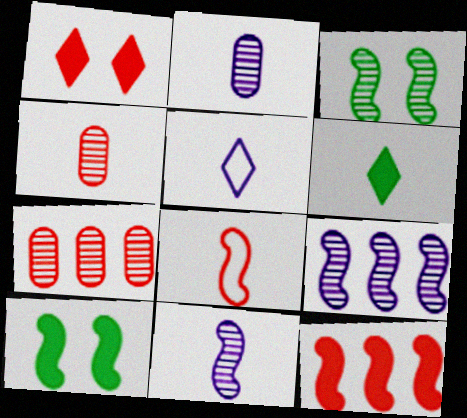[[1, 7, 8], 
[2, 6, 8], 
[5, 7, 10], 
[8, 9, 10]]